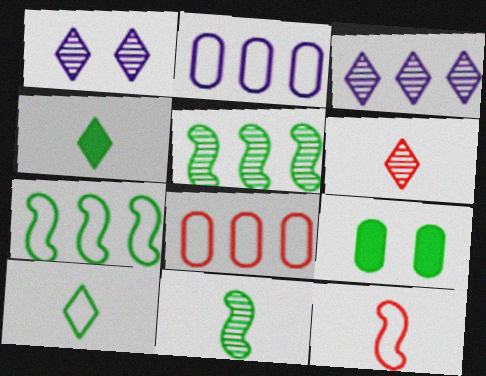[[3, 9, 12], 
[5, 9, 10]]